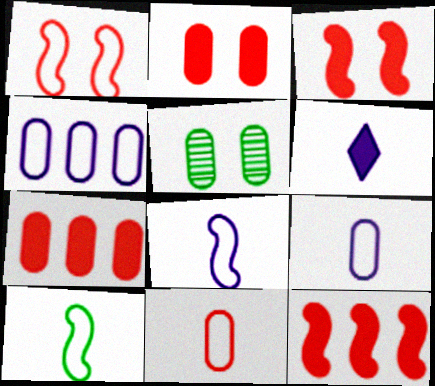[[5, 7, 9]]